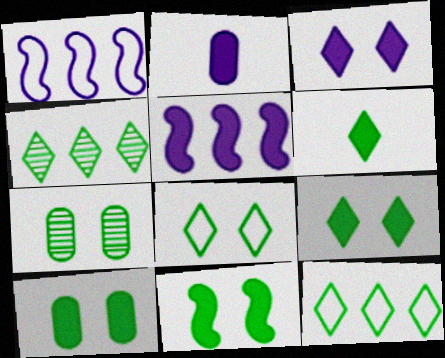[[2, 3, 5], 
[4, 6, 8], 
[7, 8, 11], 
[9, 10, 11]]